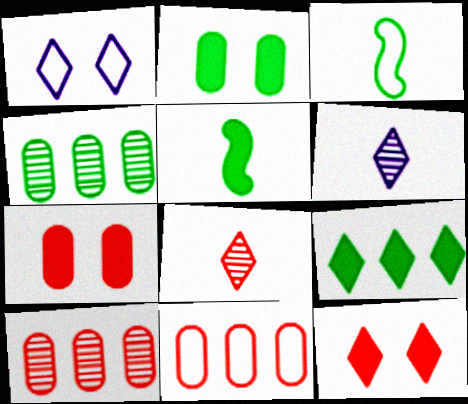[[1, 3, 11], 
[1, 5, 10], 
[1, 8, 9], 
[2, 5, 9]]